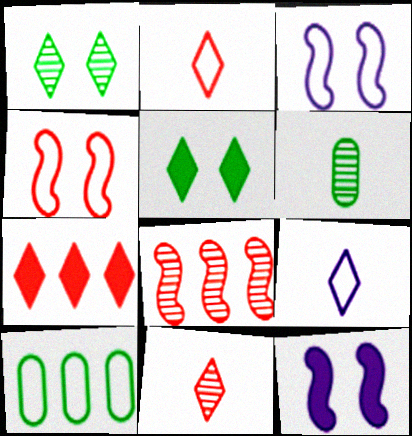[[1, 7, 9], 
[2, 3, 10], 
[3, 6, 7], 
[4, 9, 10], 
[10, 11, 12]]